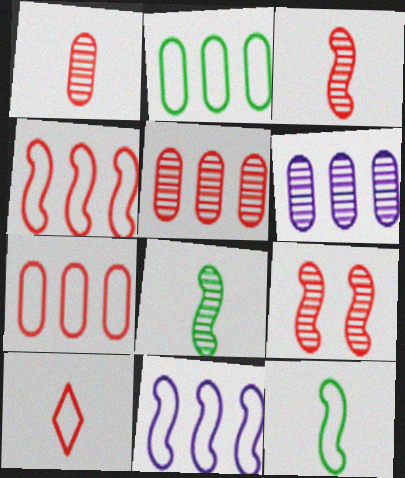[]